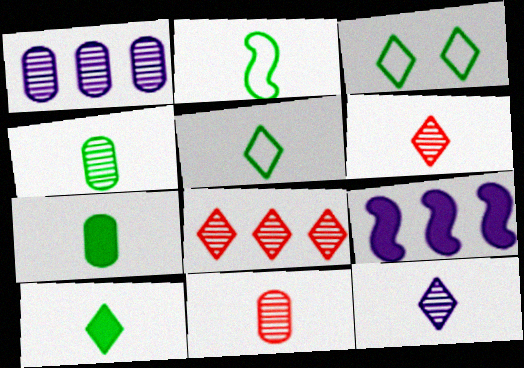[[2, 4, 10], 
[3, 9, 11]]